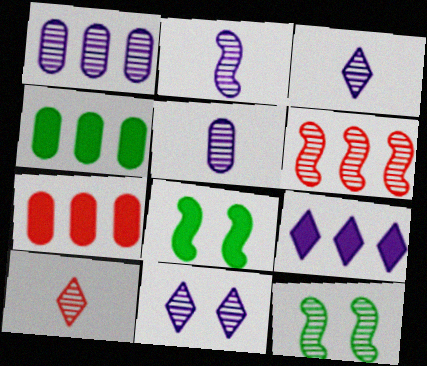[[1, 2, 11], 
[1, 10, 12], 
[2, 3, 5], 
[2, 6, 12]]